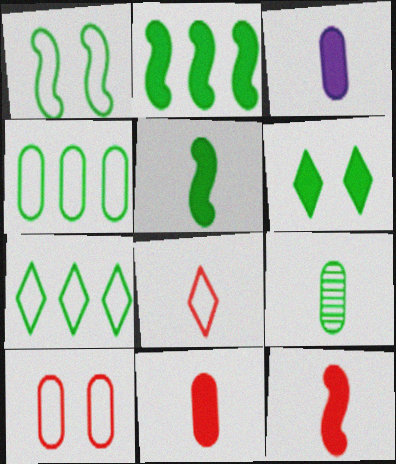[]